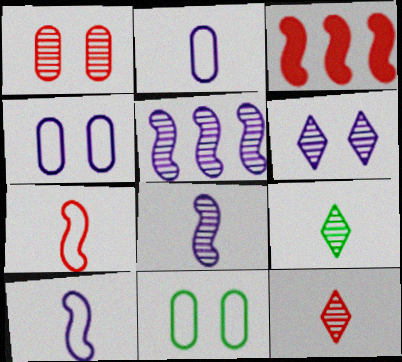[[1, 5, 9], 
[3, 4, 9]]